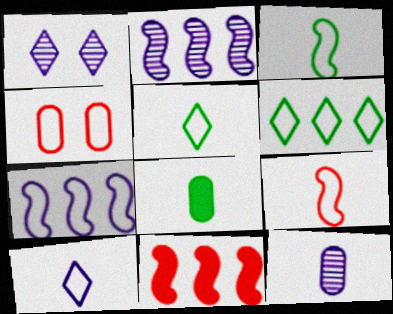[[1, 2, 12], 
[4, 5, 7]]